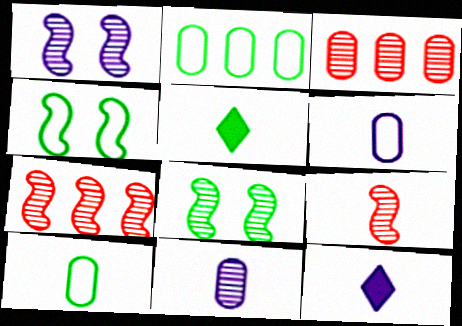[[2, 5, 8], 
[3, 4, 12], 
[5, 6, 9], 
[9, 10, 12]]